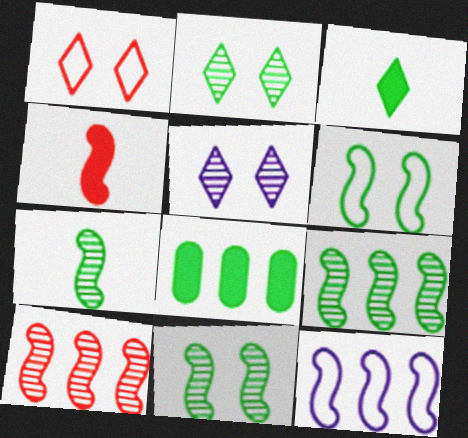[[4, 11, 12], 
[7, 9, 11]]